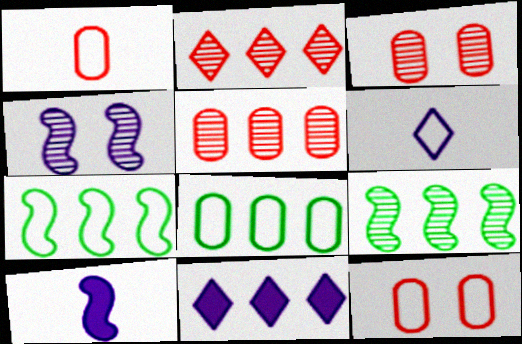[[5, 7, 11], 
[6, 7, 12]]